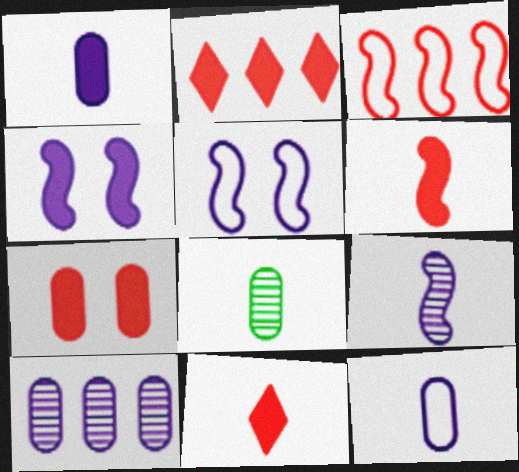[[2, 5, 8], 
[2, 6, 7]]